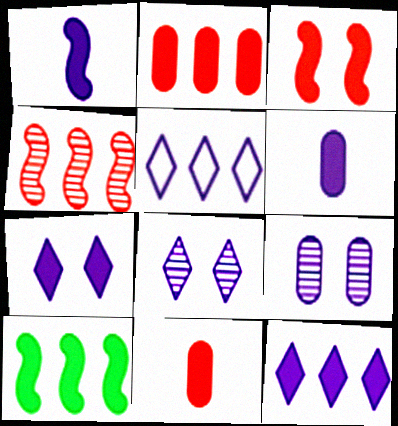[[1, 3, 10], 
[1, 5, 9], 
[2, 10, 12], 
[7, 10, 11]]